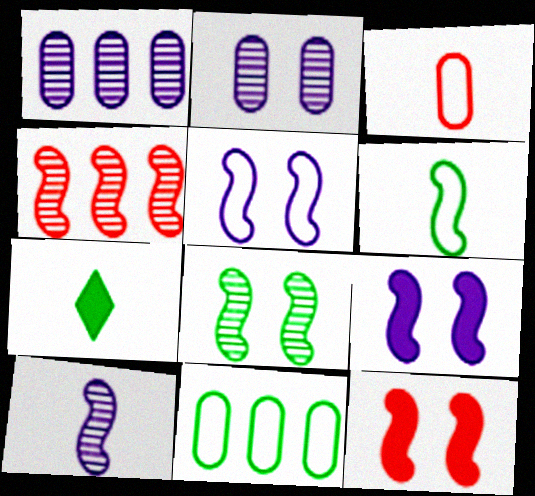[[3, 7, 10], 
[4, 6, 9], 
[4, 8, 10], 
[5, 8, 12], 
[7, 8, 11]]